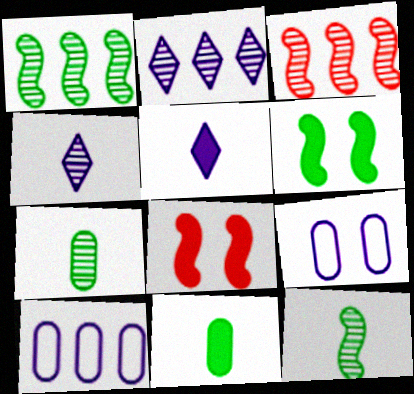[]